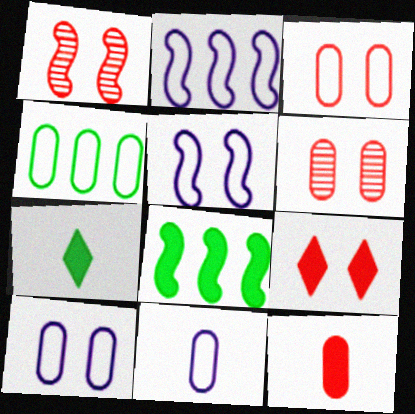[[1, 3, 9], 
[2, 6, 7], 
[3, 4, 11]]